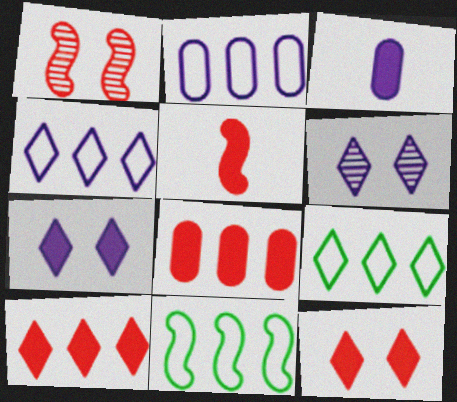[[1, 3, 9], 
[5, 8, 12]]